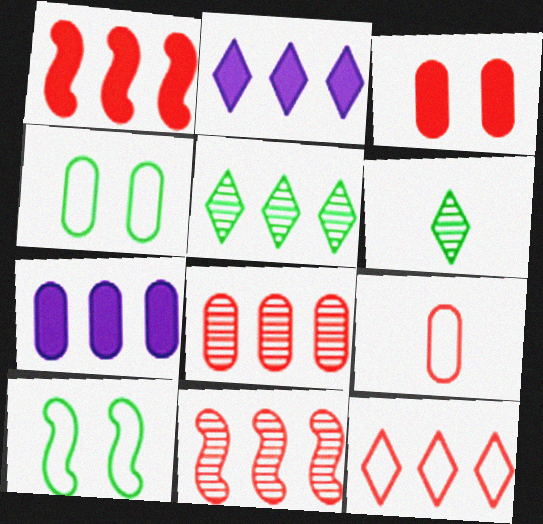[[1, 8, 12], 
[2, 5, 12], 
[3, 8, 9]]